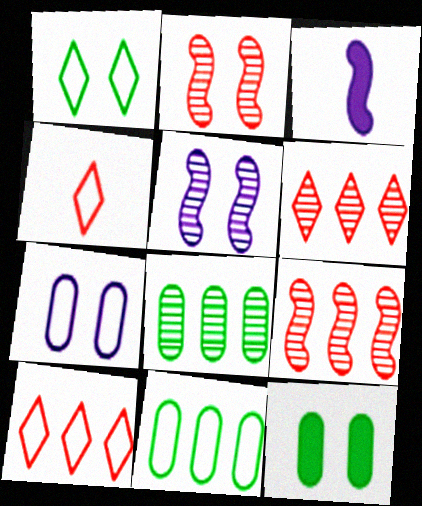[]